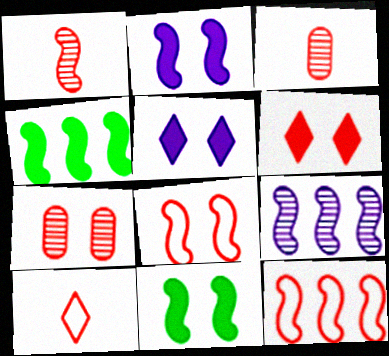[[3, 6, 12], 
[4, 9, 12], 
[6, 7, 8]]